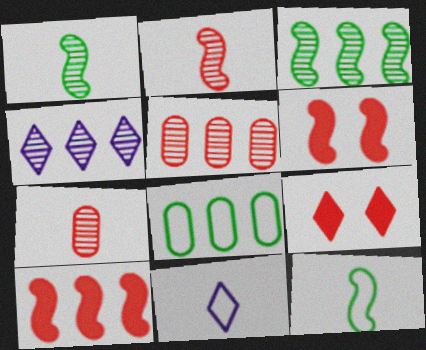[[3, 4, 5], 
[4, 8, 10]]